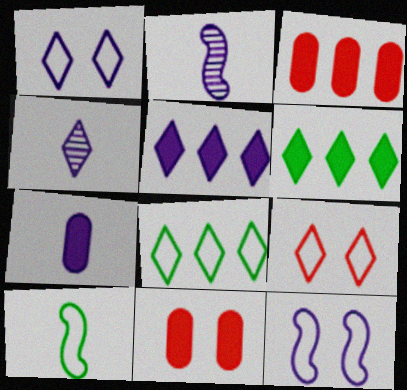[[1, 4, 5], 
[2, 8, 11], 
[4, 6, 9]]